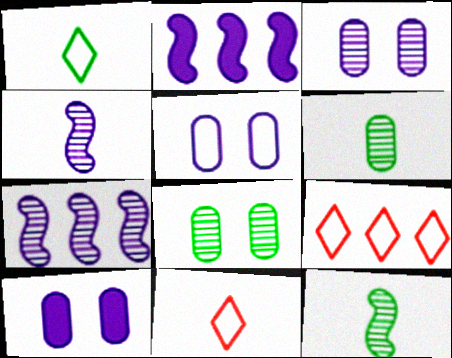[[2, 8, 11], 
[3, 5, 10], 
[9, 10, 12]]